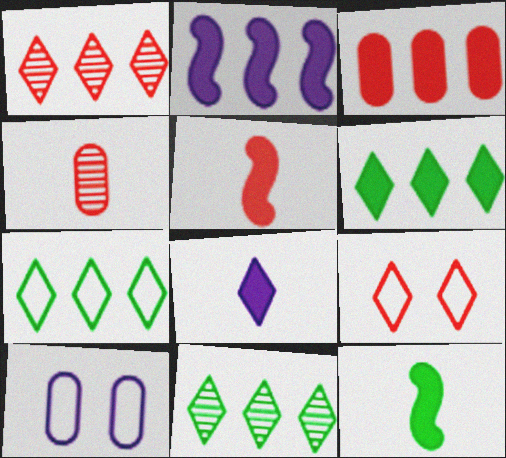[[1, 10, 12], 
[2, 3, 6], 
[5, 10, 11], 
[6, 7, 11], 
[8, 9, 11]]